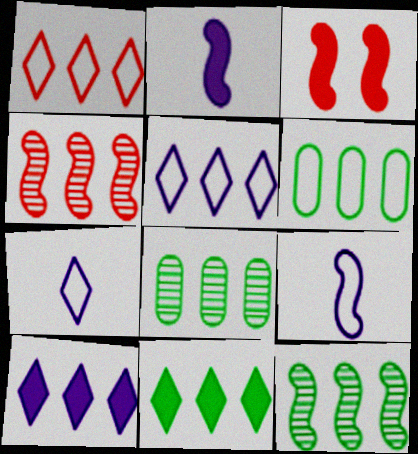[[3, 7, 8], 
[3, 9, 12], 
[4, 6, 10], 
[6, 11, 12]]